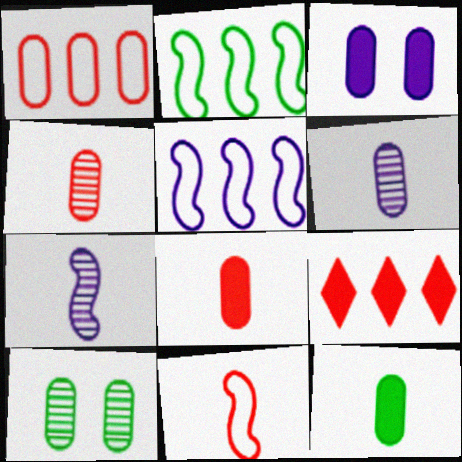[]